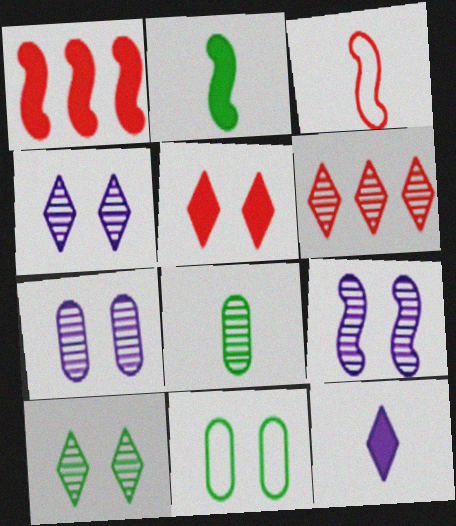[[3, 8, 12], 
[4, 7, 9], 
[5, 9, 11], 
[6, 8, 9]]